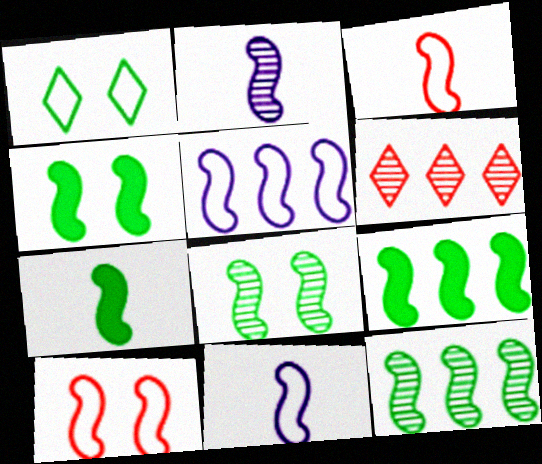[[2, 3, 7], 
[2, 9, 10], 
[4, 7, 9]]